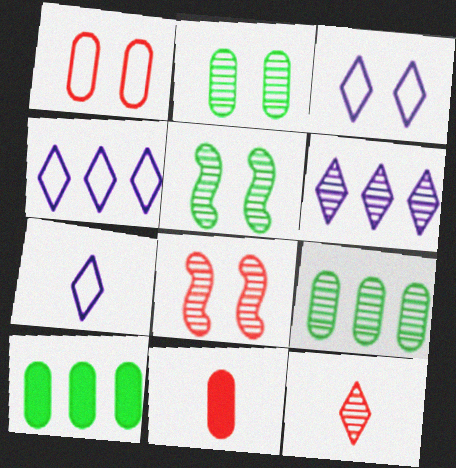[[3, 4, 7], 
[4, 5, 11], 
[7, 8, 10]]